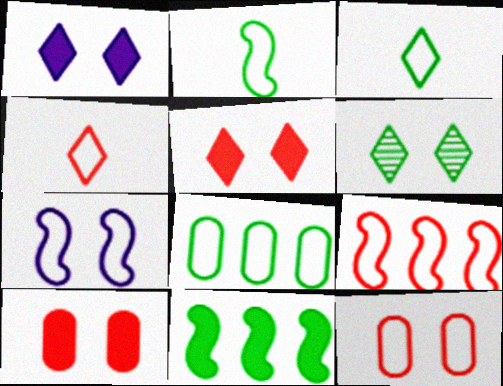[[2, 7, 9], 
[4, 7, 8], 
[4, 9, 12], 
[6, 7, 10]]